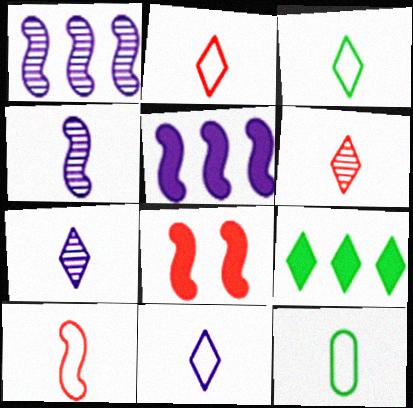[[2, 3, 11], 
[10, 11, 12]]